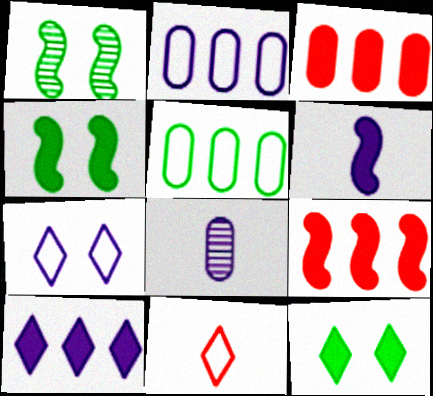[[3, 6, 12], 
[4, 6, 9]]